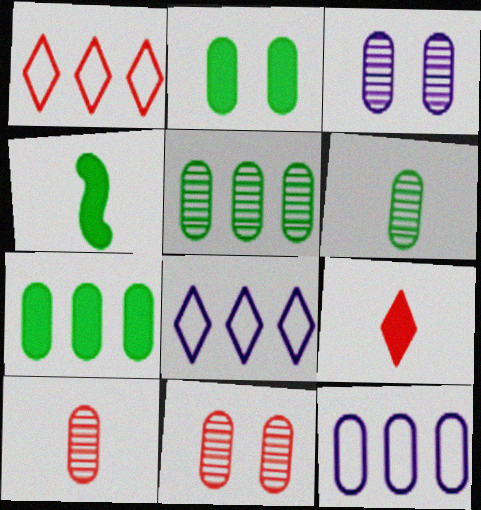[[1, 3, 4], 
[2, 10, 12], 
[3, 5, 10], 
[4, 8, 11]]